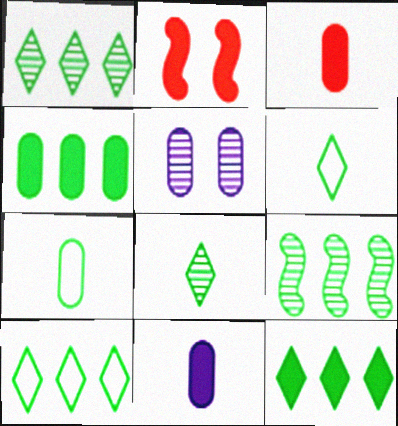[[1, 10, 12], 
[2, 11, 12], 
[4, 9, 10]]